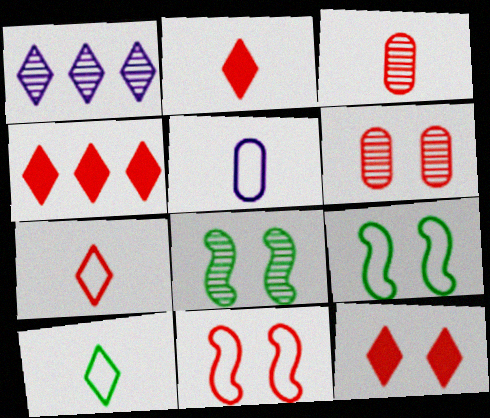[[1, 3, 8], 
[1, 10, 12], 
[2, 4, 12], 
[3, 4, 11], 
[4, 5, 8], 
[6, 11, 12]]